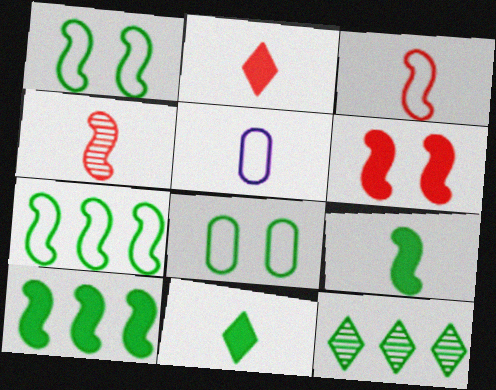[[4, 5, 11], 
[5, 6, 12], 
[8, 9, 12]]